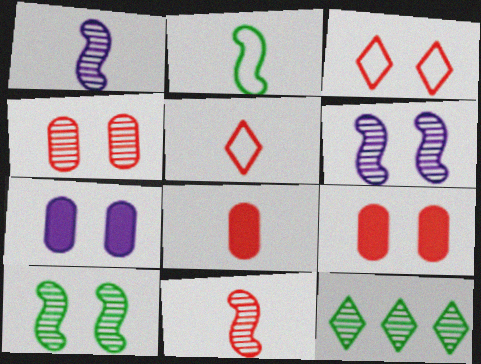[[1, 4, 12], 
[3, 7, 10], 
[5, 8, 11]]